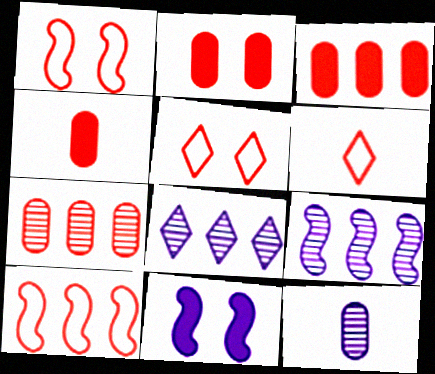[[2, 3, 4]]